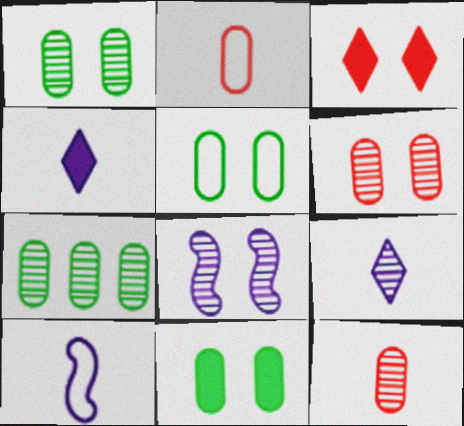[[1, 5, 11], 
[3, 5, 8], 
[3, 7, 10]]